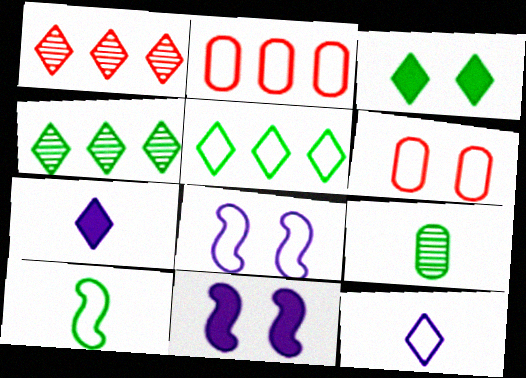[[1, 3, 12]]